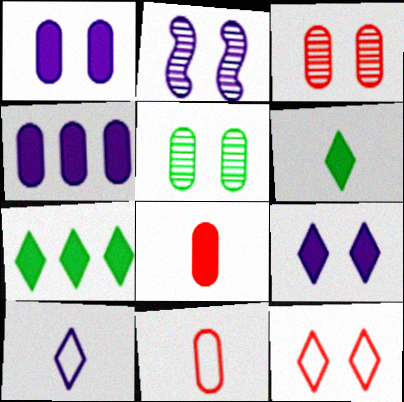[[2, 4, 10], 
[2, 7, 11], 
[4, 5, 11]]